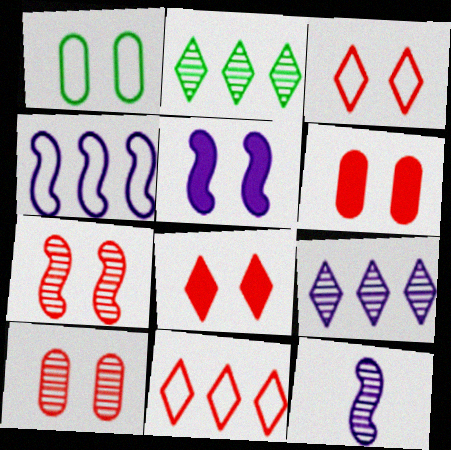[[2, 10, 12], 
[3, 6, 7], 
[4, 5, 12]]